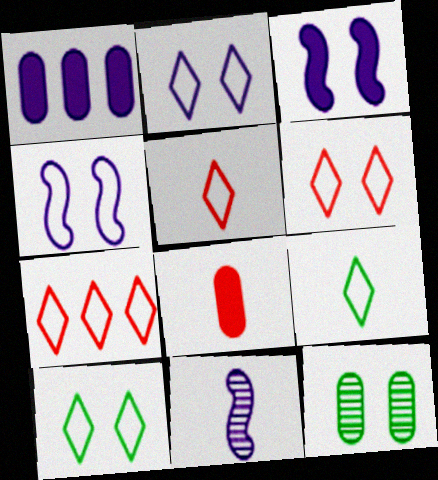[[1, 2, 11], 
[2, 6, 10], 
[2, 7, 9], 
[3, 6, 12], 
[5, 6, 7], 
[8, 9, 11]]